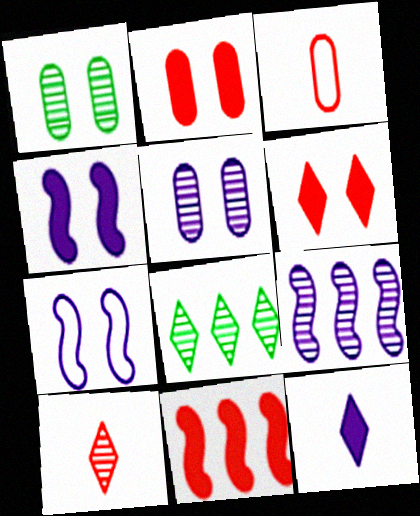[[1, 6, 7], 
[1, 9, 10], 
[3, 4, 8]]